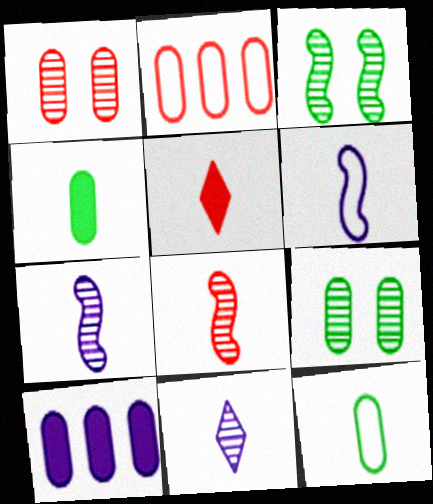[[1, 10, 12], 
[5, 7, 12]]